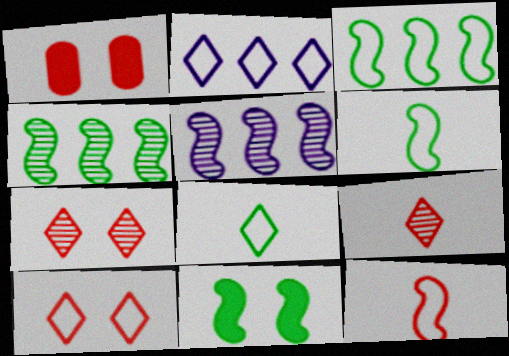[[1, 5, 8], 
[2, 8, 10], 
[4, 6, 11], 
[5, 11, 12]]